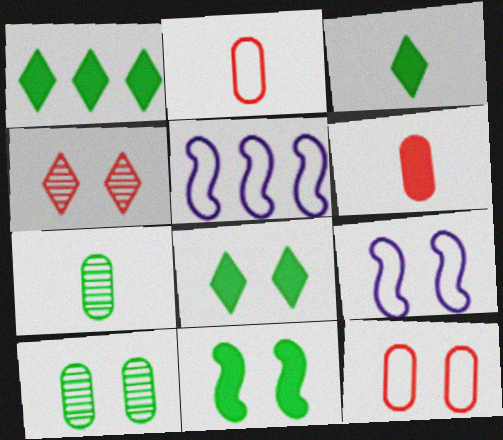[[1, 3, 8]]